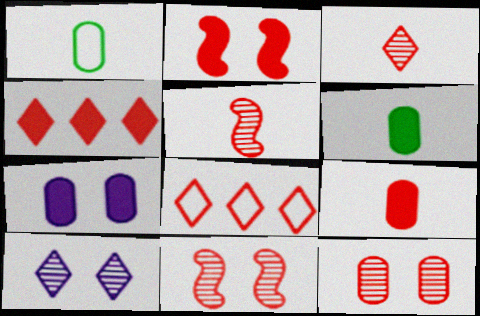[[2, 4, 9], 
[8, 9, 11]]